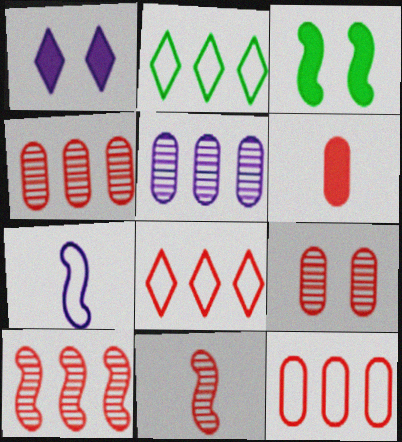[[1, 5, 7], 
[3, 7, 10], 
[6, 9, 12]]